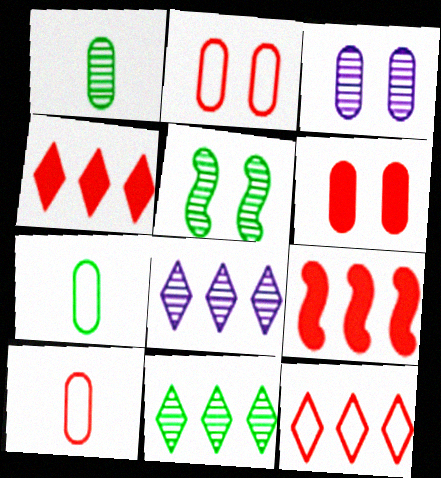[[1, 5, 11]]